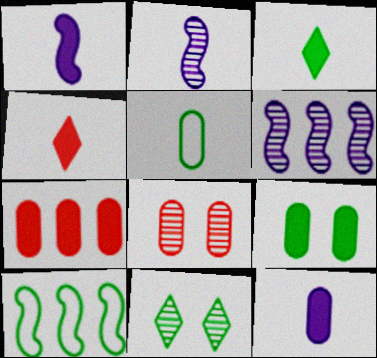[[2, 4, 5], 
[7, 9, 12]]